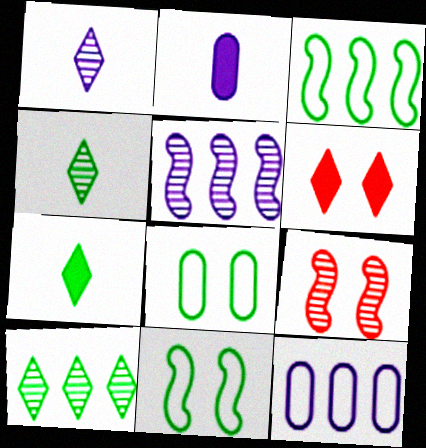[[7, 9, 12]]